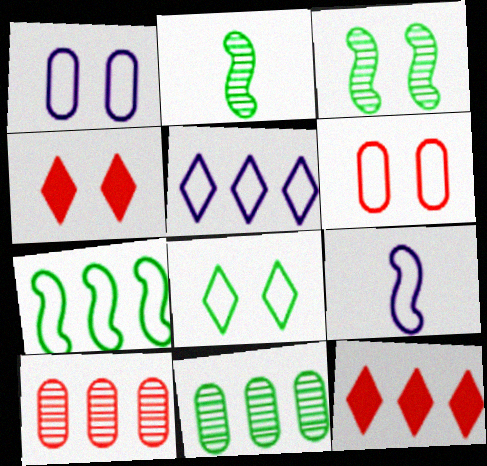[[1, 2, 12], 
[1, 3, 4], 
[1, 5, 9], 
[4, 9, 11]]